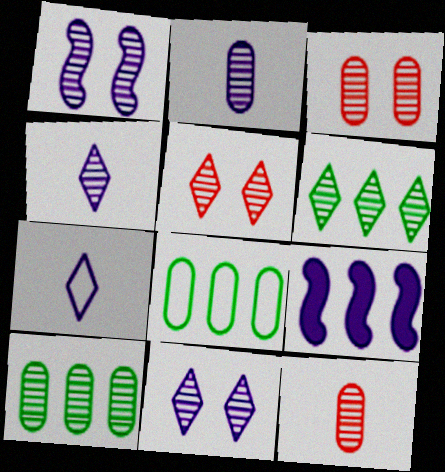[[1, 6, 12], 
[2, 3, 10], 
[4, 5, 6]]